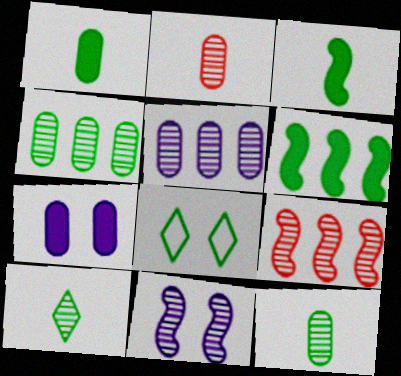[[3, 4, 8], 
[6, 8, 12]]